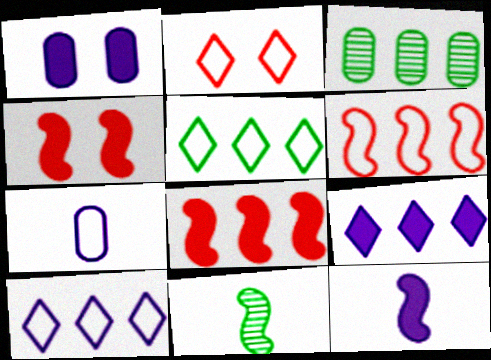[[1, 9, 12], 
[2, 3, 12], 
[3, 6, 9], 
[3, 8, 10]]